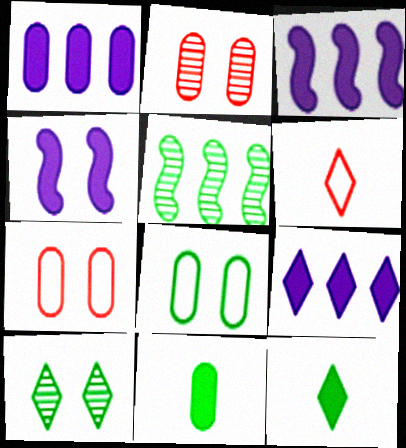[[1, 3, 9], 
[4, 7, 10], 
[5, 8, 12], 
[6, 9, 10]]